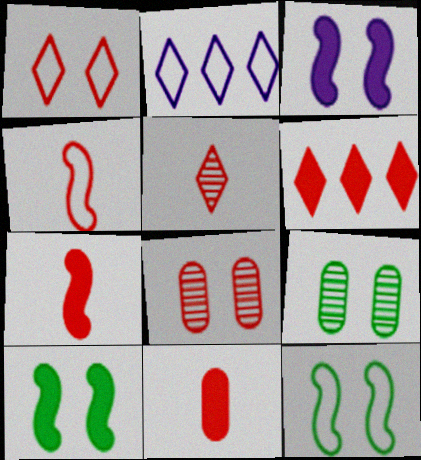[[1, 3, 9], 
[1, 5, 6], 
[2, 7, 9], 
[4, 5, 11], 
[4, 6, 8]]